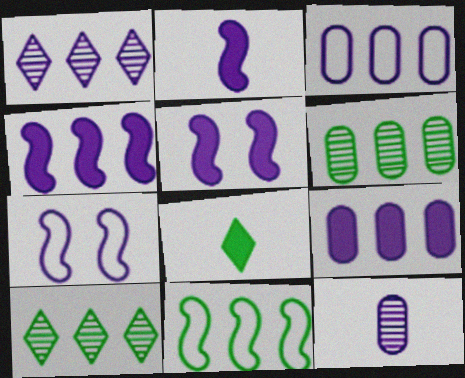[[1, 3, 4], 
[2, 4, 5]]